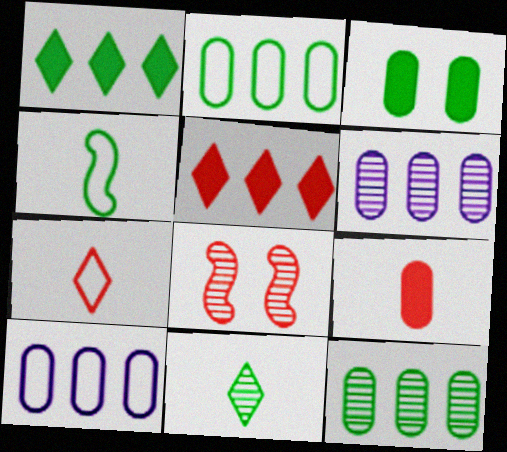[[6, 8, 11]]